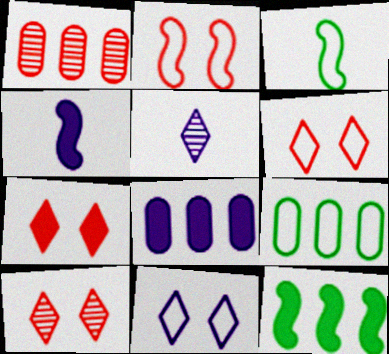[[1, 8, 9], 
[3, 8, 10], 
[4, 9, 10], 
[6, 7, 10]]